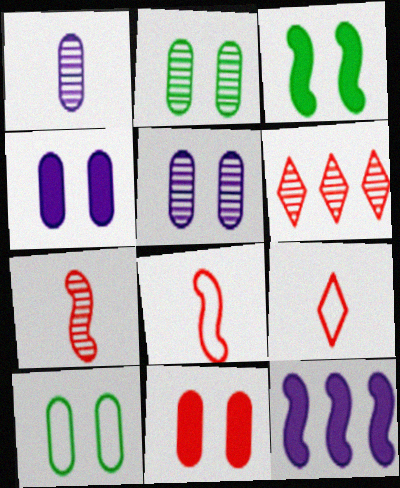[[2, 9, 12], 
[5, 10, 11], 
[6, 8, 11]]